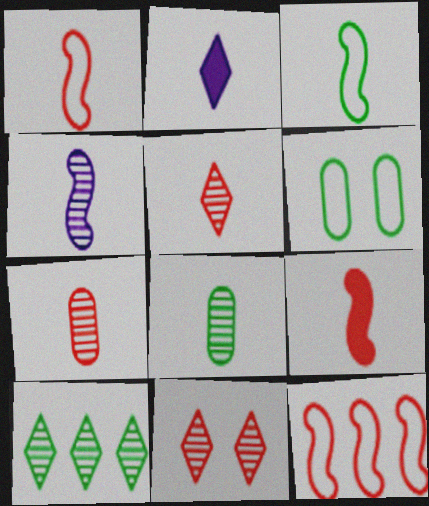[[1, 2, 8], 
[2, 3, 7], 
[3, 4, 9], 
[4, 5, 8]]